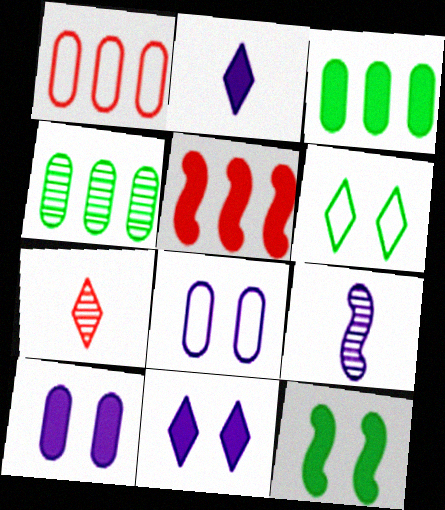[]